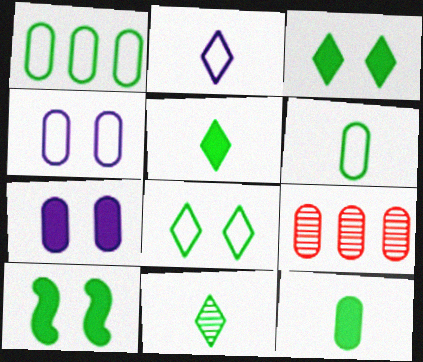[[1, 10, 11], 
[2, 9, 10], 
[4, 9, 12], 
[6, 7, 9]]